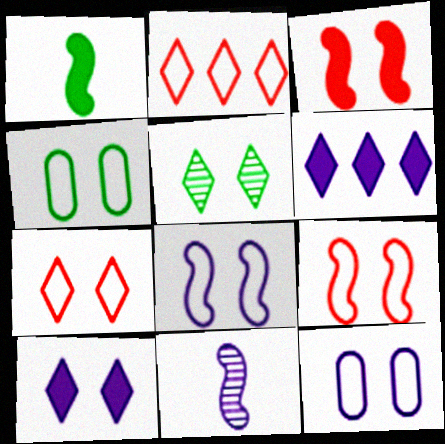[[3, 5, 12], 
[4, 7, 8], 
[5, 7, 10], 
[6, 11, 12]]